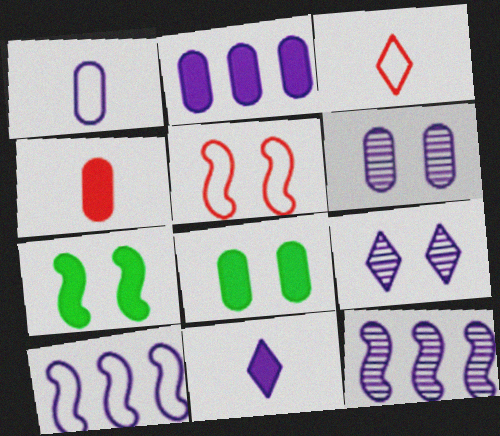[[1, 2, 6], 
[2, 4, 8], 
[3, 8, 12], 
[5, 8, 9], 
[6, 10, 11]]